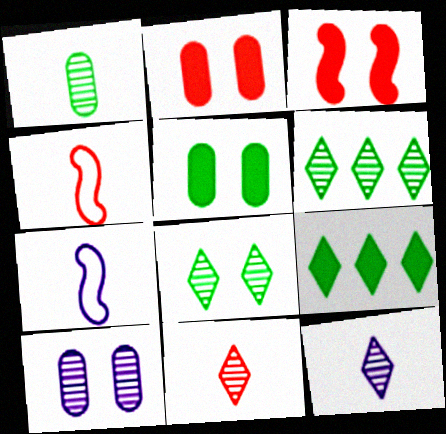[[2, 6, 7], 
[4, 9, 10]]